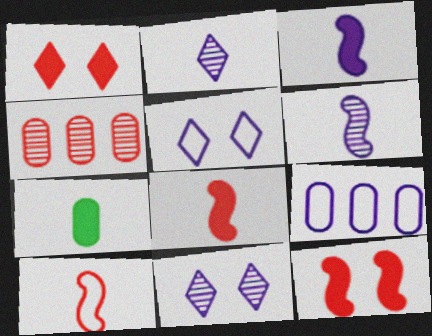[[1, 4, 10], 
[2, 7, 10], 
[3, 9, 11]]